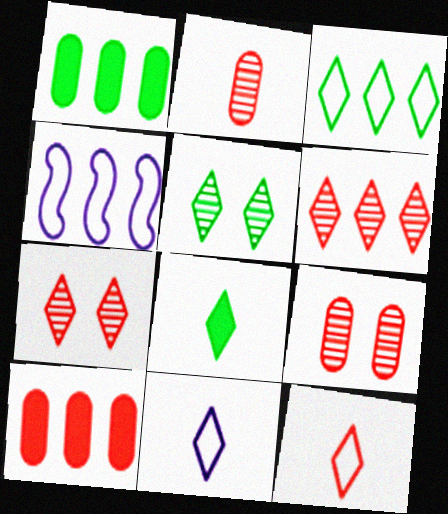[[1, 4, 6], 
[3, 5, 8], 
[4, 8, 9]]